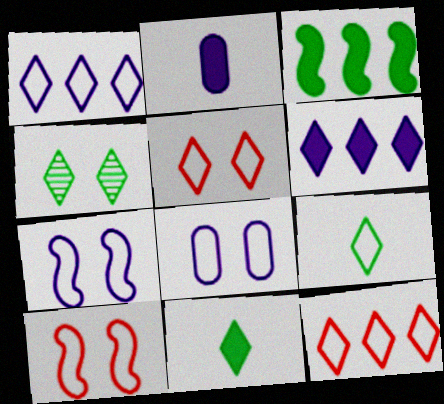[[1, 5, 9]]